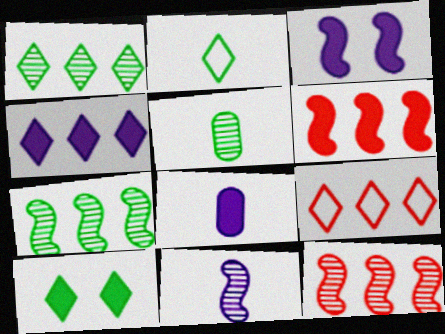[[1, 2, 10], 
[1, 4, 9], 
[3, 4, 8], 
[3, 5, 9], 
[6, 8, 10]]